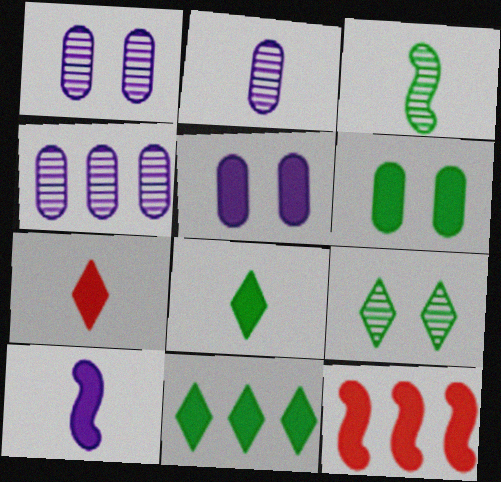[[1, 2, 4], 
[5, 8, 12]]